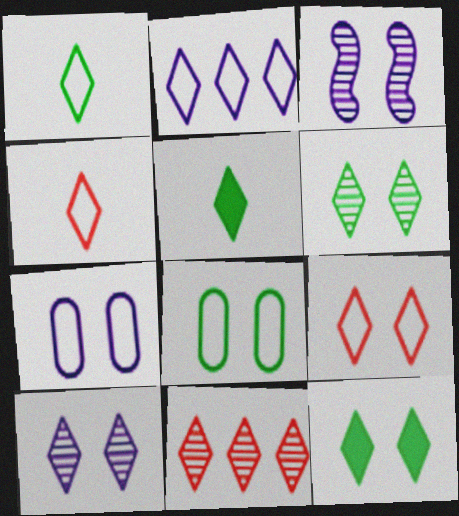[[1, 2, 9], 
[9, 10, 12]]